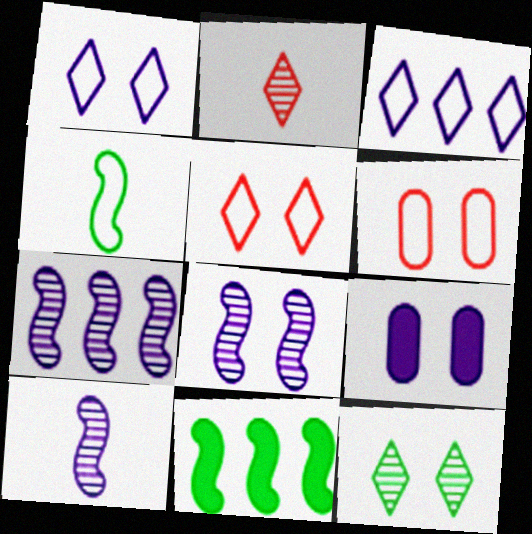[[1, 8, 9], 
[3, 4, 6], 
[3, 9, 10], 
[7, 8, 10]]